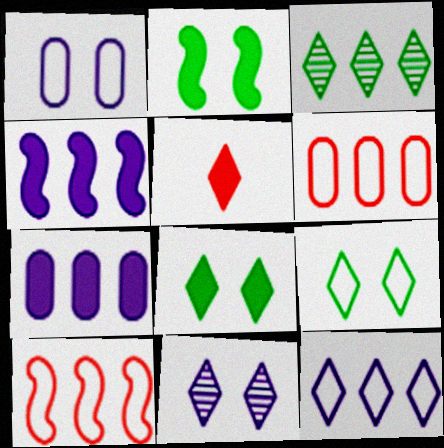[[2, 5, 7], 
[3, 4, 6], 
[3, 7, 10]]